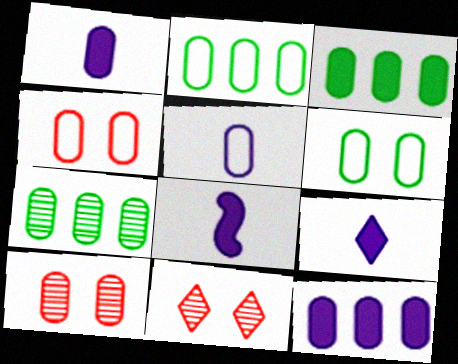[[1, 2, 10], 
[1, 4, 7], 
[1, 8, 9], 
[2, 3, 7], 
[2, 4, 5], 
[2, 8, 11], 
[3, 5, 10]]